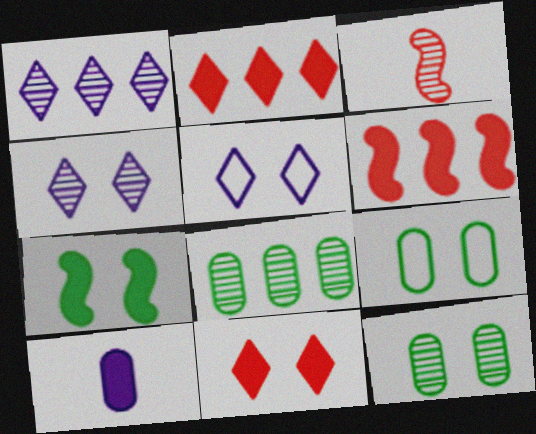[[1, 3, 12], 
[2, 7, 10], 
[3, 4, 8]]